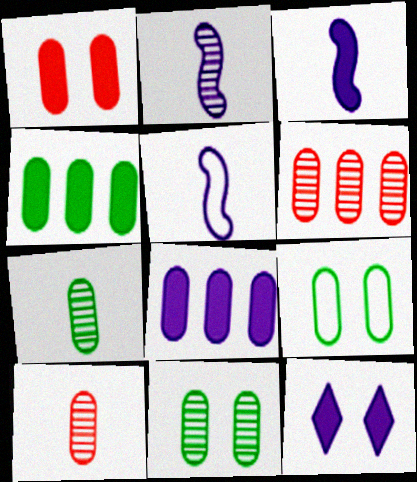[[2, 3, 5], 
[3, 8, 12], 
[4, 7, 9], 
[8, 9, 10]]